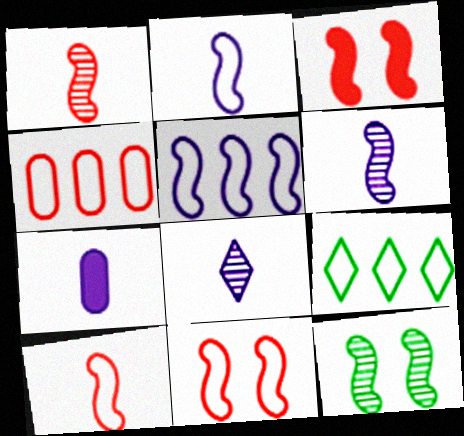[[2, 7, 8], 
[4, 5, 9]]